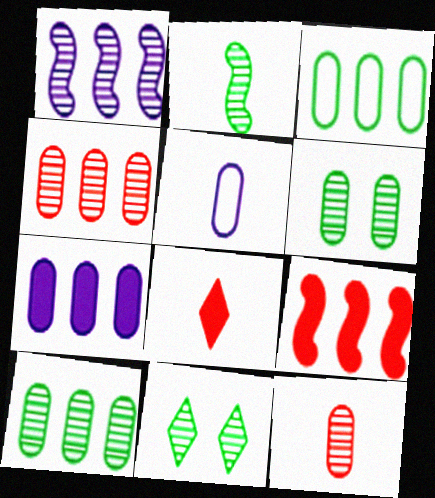[[1, 11, 12], 
[2, 5, 8], 
[2, 10, 11], 
[3, 4, 7], 
[5, 9, 11]]